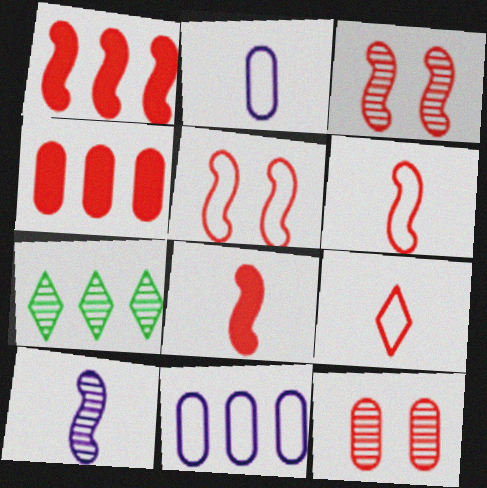[[1, 3, 6], 
[1, 7, 11], 
[1, 9, 12], 
[3, 4, 9], 
[7, 10, 12]]